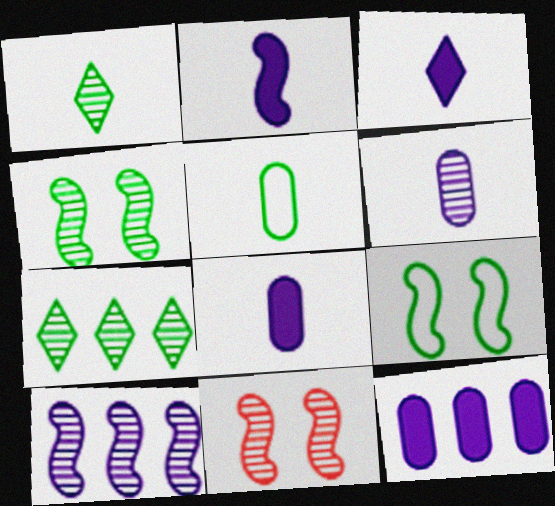[[2, 3, 8], 
[6, 7, 11]]